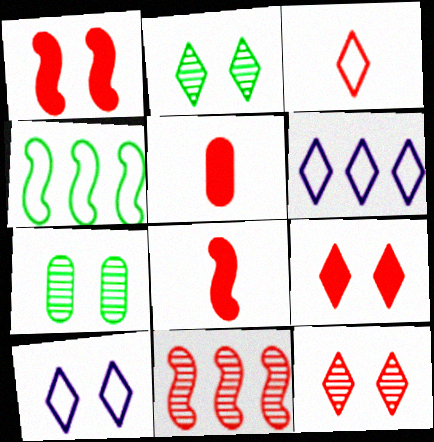[[1, 7, 10], 
[2, 9, 10], 
[6, 7, 8]]